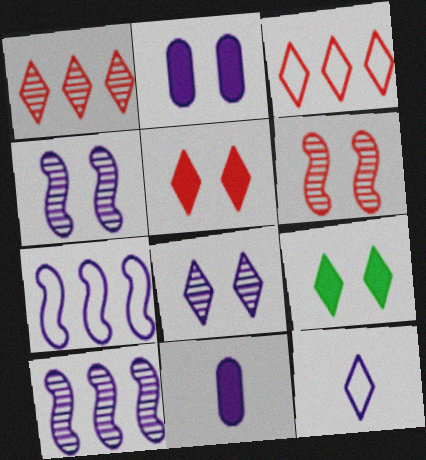[[1, 9, 12], 
[2, 10, 12], 
[7, 8, 11]]